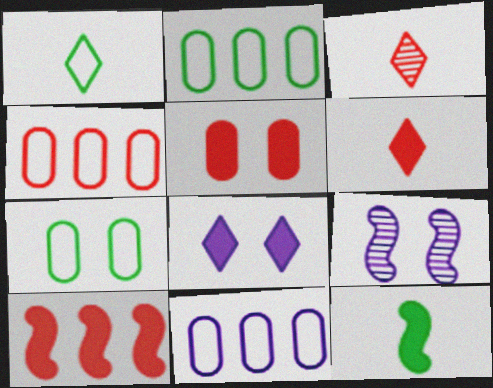[[2, 4, 11], 
[2, 6, 9], 
[5, 6, 10]]